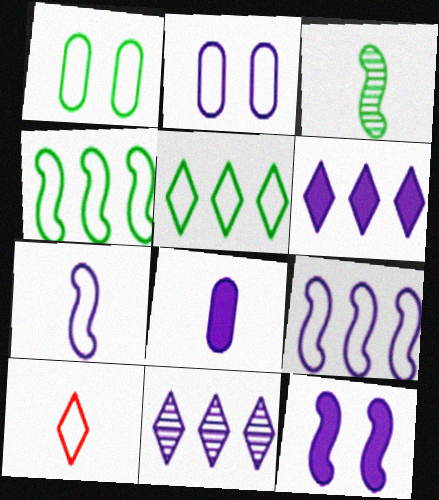[[1, 9, 10], 
[2, 4, 10], 
[3, 8, 10], 
[6, 8, 12]]